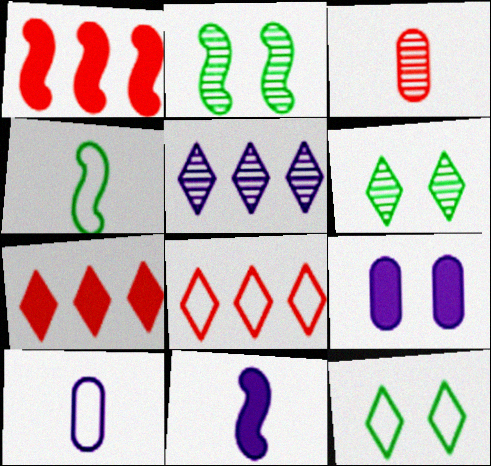[[1, 6, 10], 
[2, 3, 5], 
[2, 7, 10]]